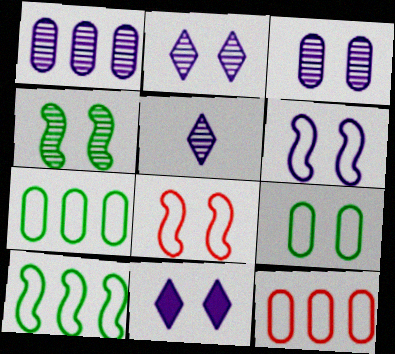[[3, 6, 11]]